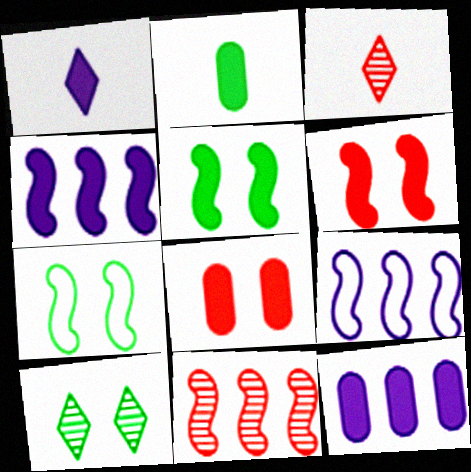[[2, 8, 12], 
[3, 7, 12]]